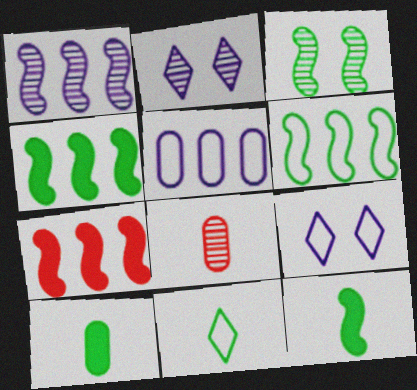[[1, 6, 7], 
[3, 6, 12], 
[4, 8, 9]]